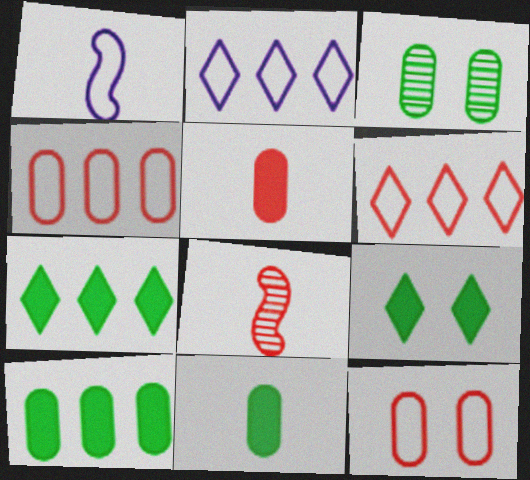[]